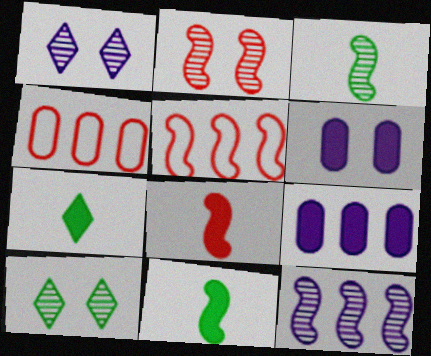[[1, 4, 11], 
[2, 3, 12], 
[2, 5, 8]]